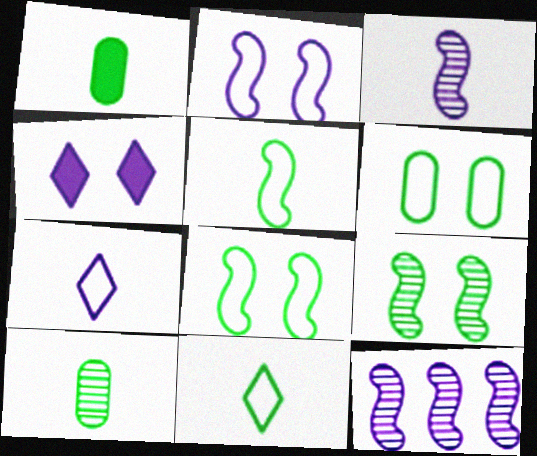[]